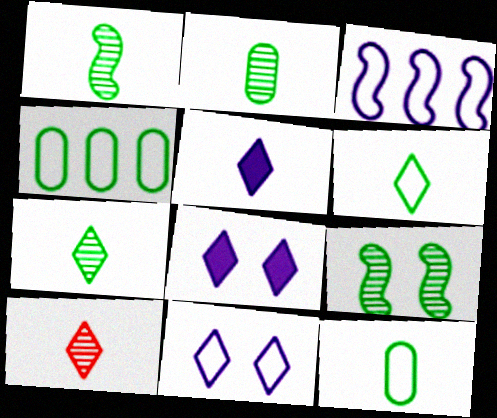[[1, 2, 7], 
[5, 6, 10]]